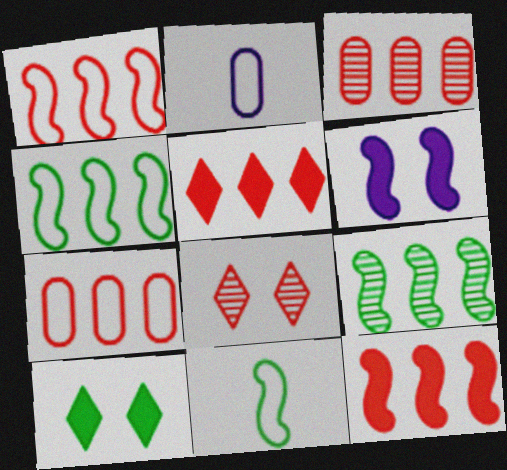[[1, 3, 5]]